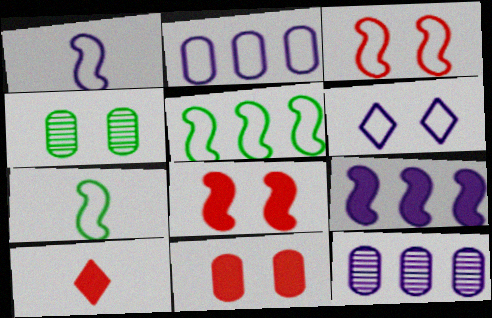[[1, 2, 6], 
[1, 3, 5], 
[4, 6, 8]]